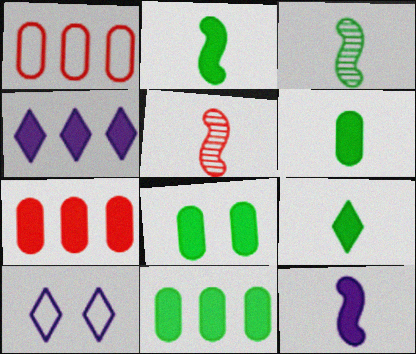[[2, 6, 9], 
[3, 7, 10], 
[5, 10, 11], 
[6, 8, 11]]